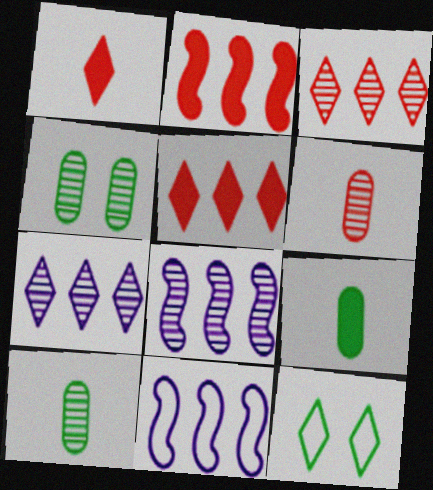[[1, 4, 11], 
[1, 7, 12]]